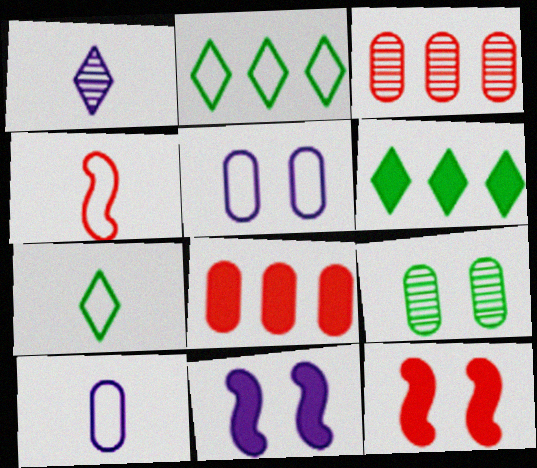[[2, 4, 5], 
[3, 7, 11], 
[4, 7, 10], 
[8, 9, 10]]